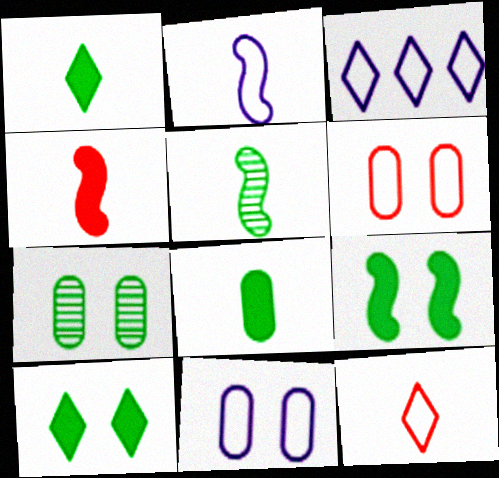[[2, 3, 11], 
[2, 4, 5], 
[3, 4, 7]]